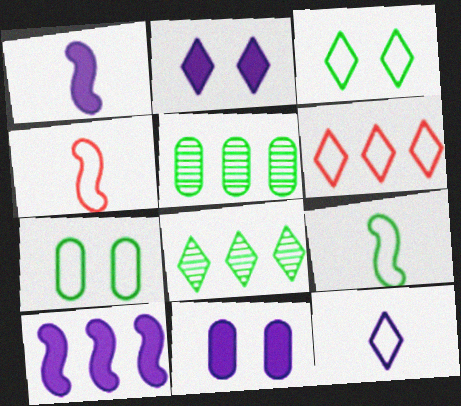[[2, 4, 5], 
[3, 6, 12], 
[4, 8, 11], 
[5, 6, 10]]